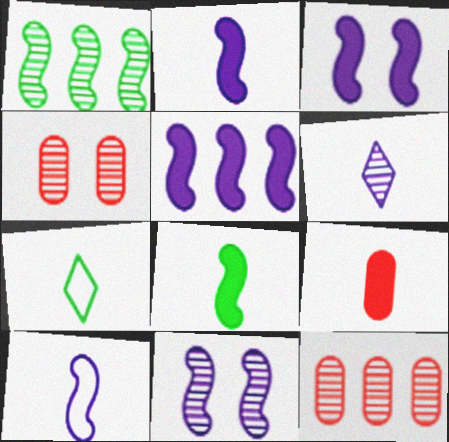[[1, 4, 6], 
[2, 3, 5], 
[3, 7, 12], 
[4, 5, 7], 
[5, 10, 11]]